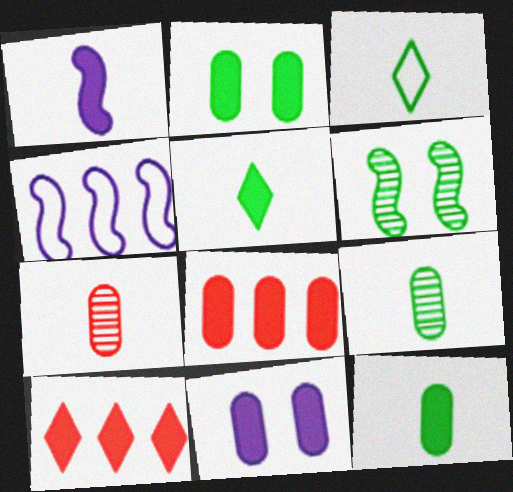[[1, 2, 10], 
[1, 3, 7], 
[8, 11, 12]]